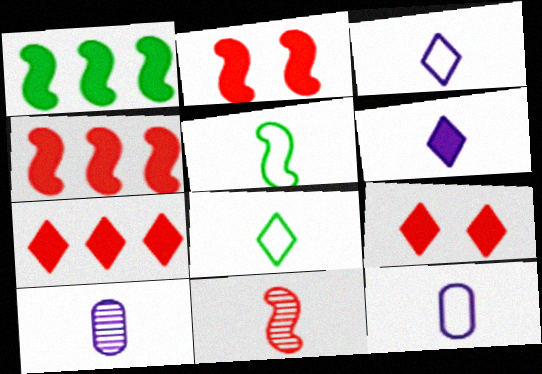[]